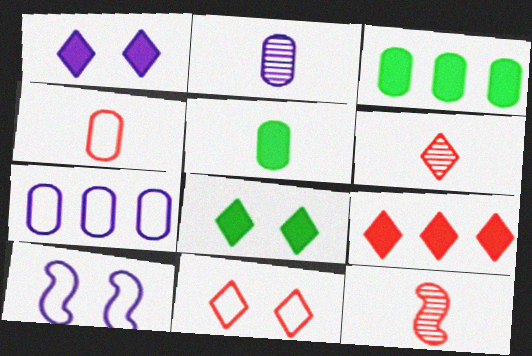[[2, 4, 5], 
[3, 6, 10], 
[6, 9, 11], 
[7, 8, 12]]